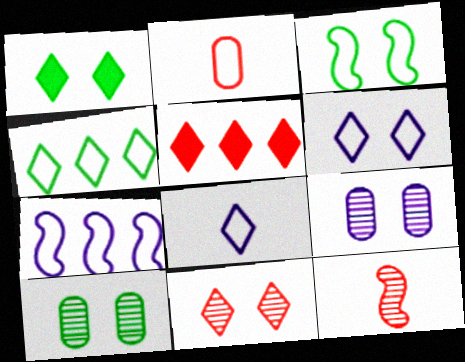[[1, 3, 10], 
[1, 6, 11]]